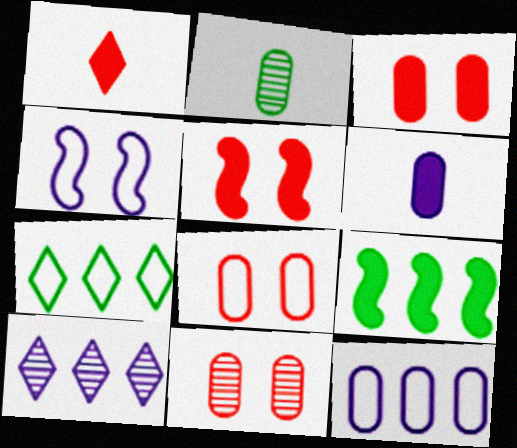[[2, 3, 12], 
[3, 8, 11], 
[4, 6, 10]]